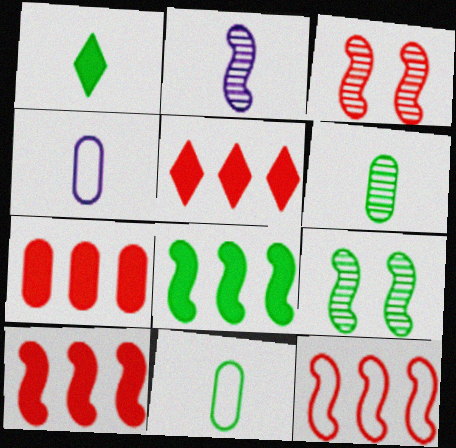[[4, 5, 9], 
[5, 7, 10]]